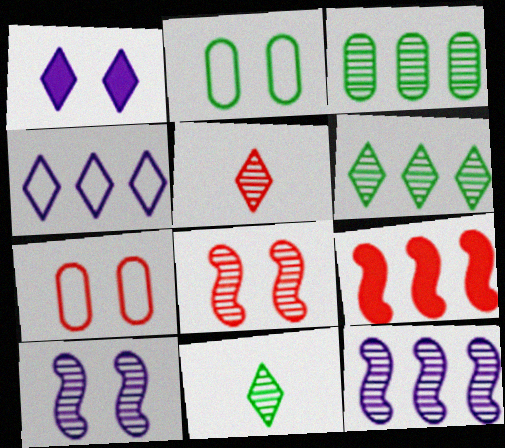[[1, 2, 8], 
[3, 4, 9], 
[3, 5, 10], 
[5, 7, 9]]